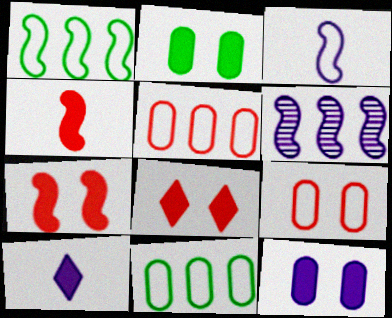[]